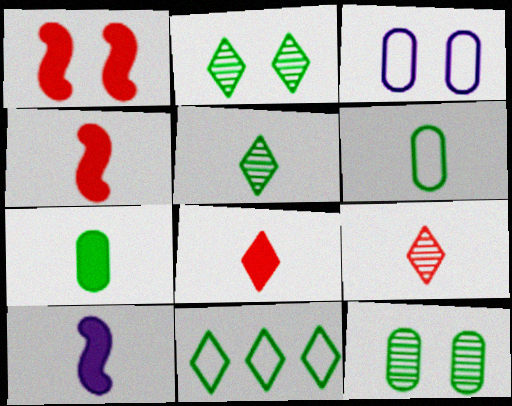[[1, 2, 3], 
[6, 9, 10], 
[7, 8, 10]]